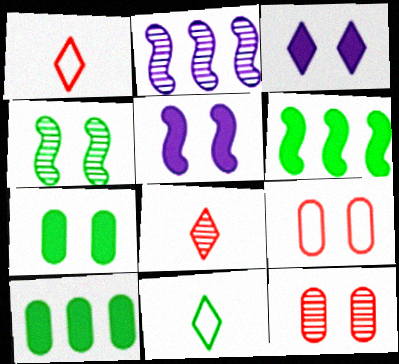[[1, 2, 7], 
[3, 4, 9], 
[4, 10, 11]]